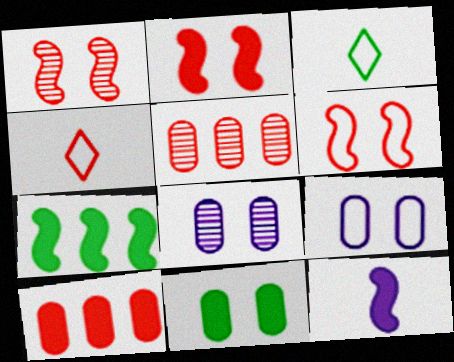[[1, 2, 6], 
[1, 4, 10], 
[2, 4, 5], 
[2, 7, 12], 
[4, 7, 8]]